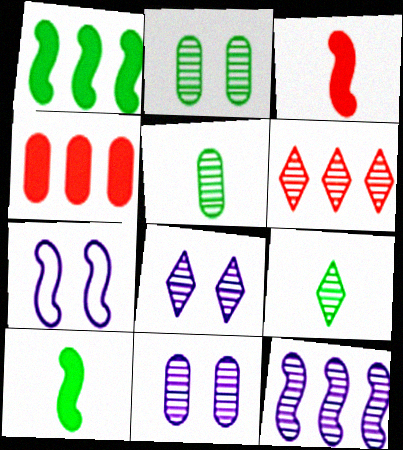[[4, 7, 9], 
[6, 8, 9]]